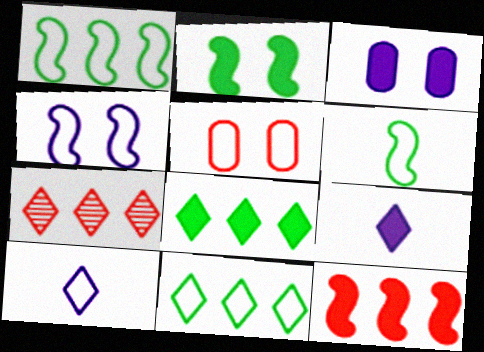[[1, 5, 10], 
[3, 6, 7]]